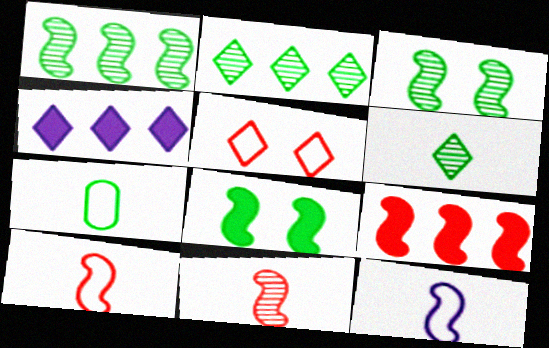[[2, 7, 8], 
[3, 9, 12], 
[4, 5, 6]]